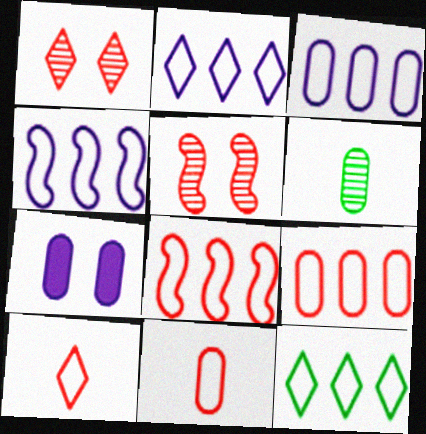[[2, 3, 4], 
[3, 8, 12], 
[4, 9, 12], 
[6, 7, 9]]